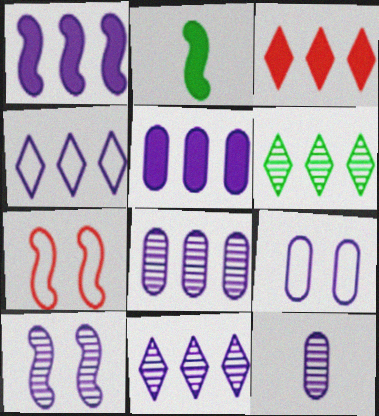[[1, 4, 8], 
[3, 4, 6], 
[5, 9, 12], 
[10, 11, 12]]